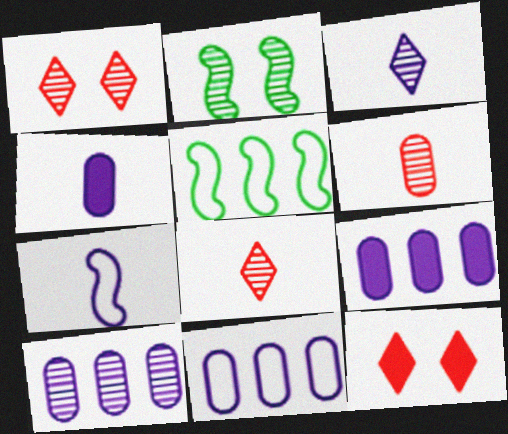[[1, 4, 5], 
[2, 8, 10], 
[3, 4, 7], 
[9, 10, 11]]